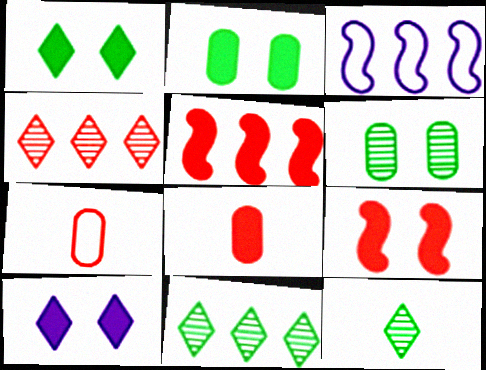[[2, 9, 10], 
[4, 7, 9]]